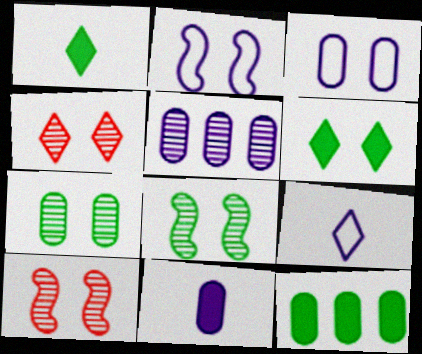[[3, 5, 11], 
[3, 6, 10], 
[9, 10, 12]]